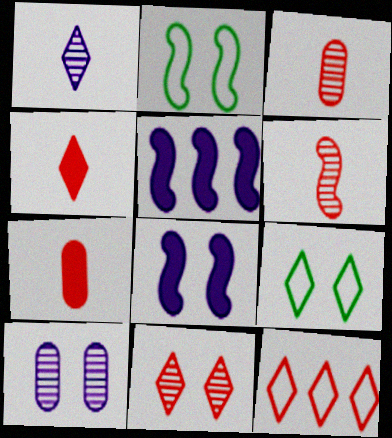[[2, 5, 6], 
[3, 5, 9], 
[4, 11, 12]]